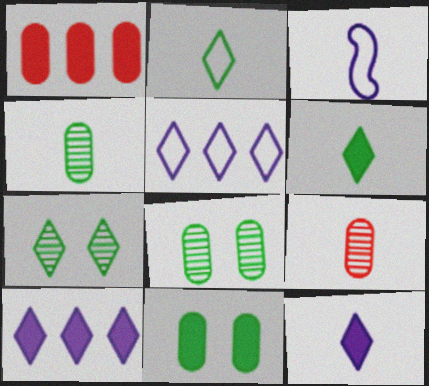[[1, 3, 7], 
[3, 6, 9]]